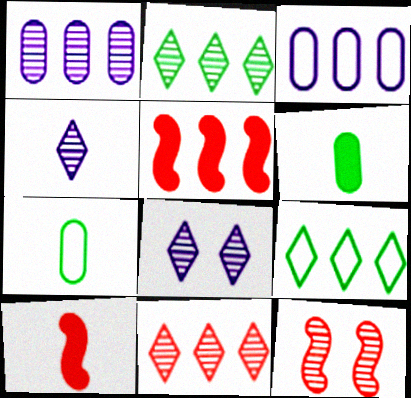[[1, 5, 9], 
[2, 3, 5], 
[4, 7, 10], 
[5, 7, 8]]